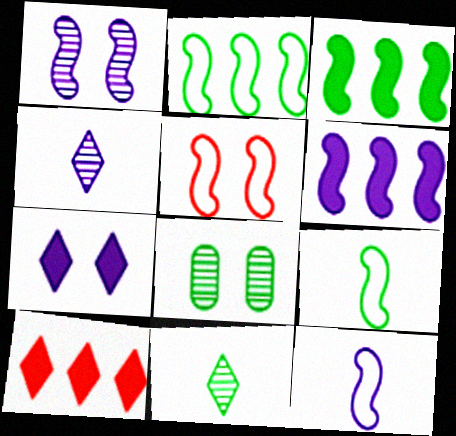[[1, 6, 12], 
[2, 5, 12], 
[5, 7, 8], 
[8, 10, 12]]